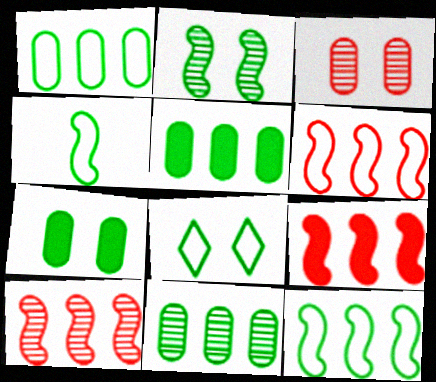[[1, 4, 8], 
[1, 5, 11], 
[2, 7, 8], 
[6, 9, 10]]